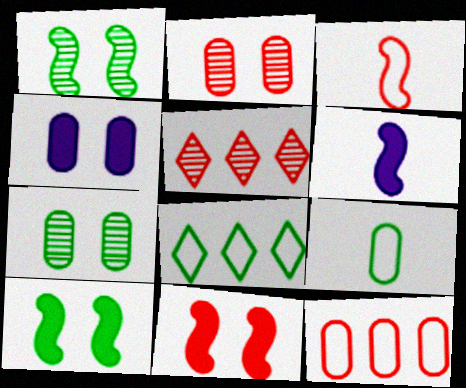[[2, 6, 8]]